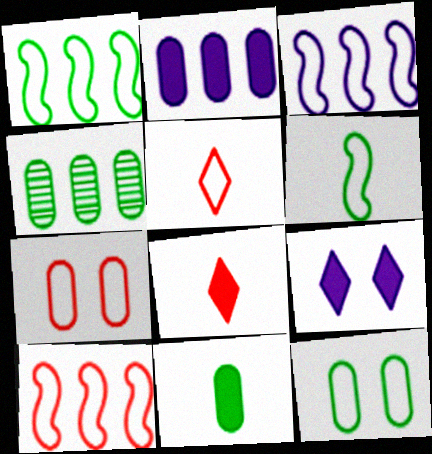[[1, 3, 10], 
[3, 5, 12], 
[4, 11, 12], 
[5, 7, 10]]